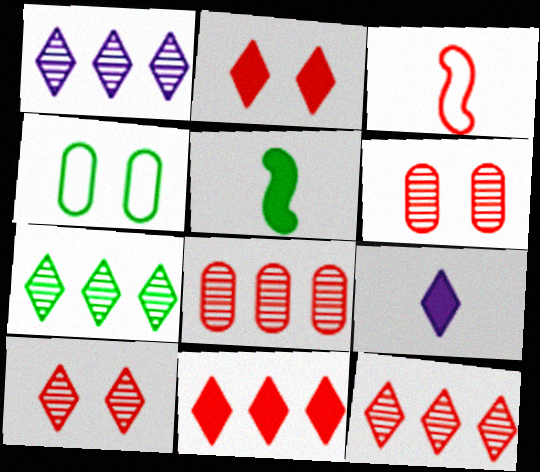[[1, 7, 12], 
[2, 3, 8], 
[3, 6, 11], 
[4, 5, 7]]